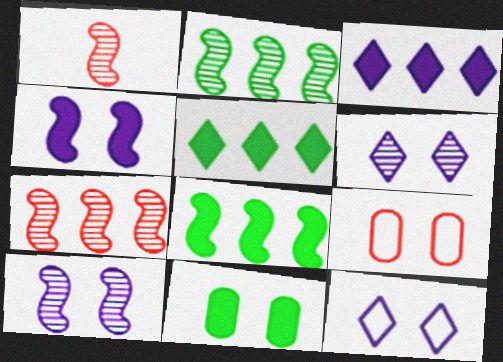[[1, 2, 10]]